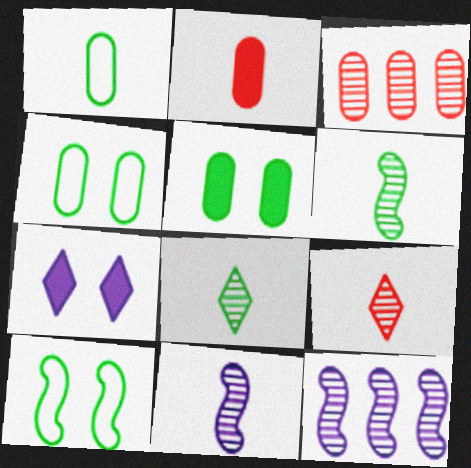[]